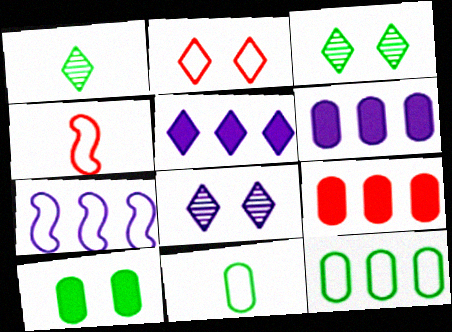[[1, 2, 5], 
[2, 7, 11], 
[3, 4, 6]]